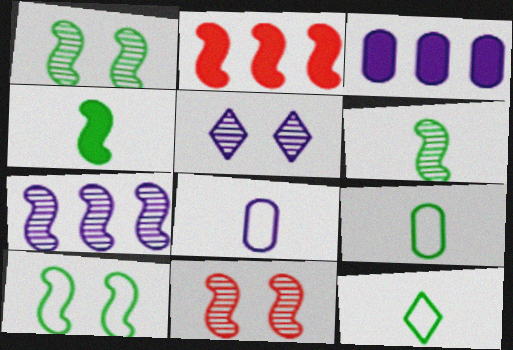[[2, 5, 9], 
[3, 11, 12], 
[6, 7, 11]]